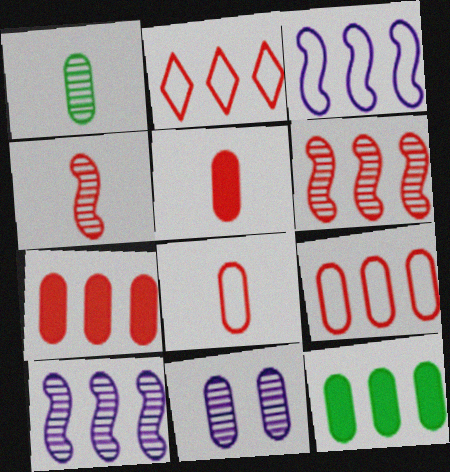[[2, 6, 7], 
[2, 10, 12], 
[8, 11, 12]]